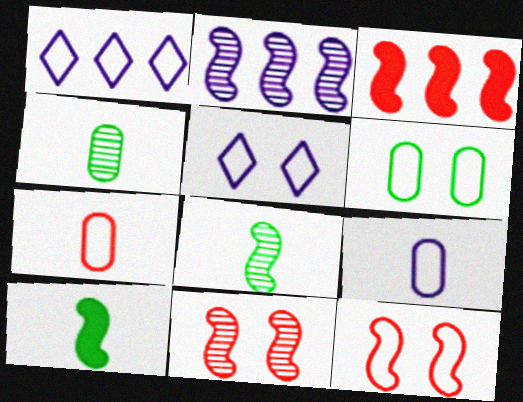[[2, 8, 11], 
[2, 10, 12], 
[3, 4, 5], 
[5, 6, 12]]